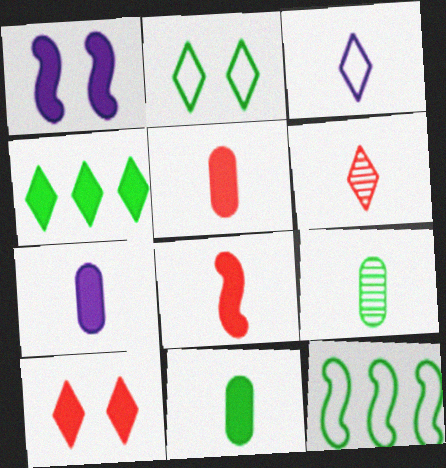[[1, 4, 5], 
[3, 8, 9], 
[5, 7, 11]]